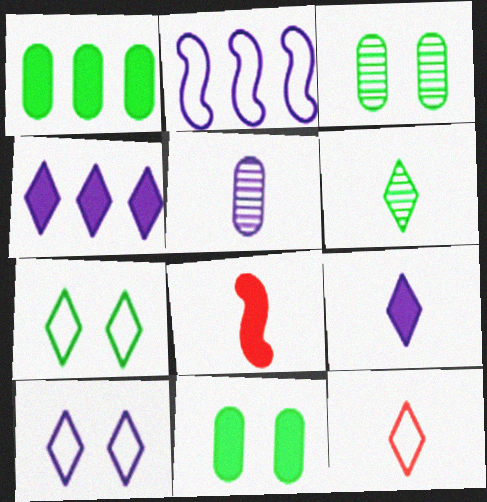[[4, 8, 11], 
[6, 9, 12]]